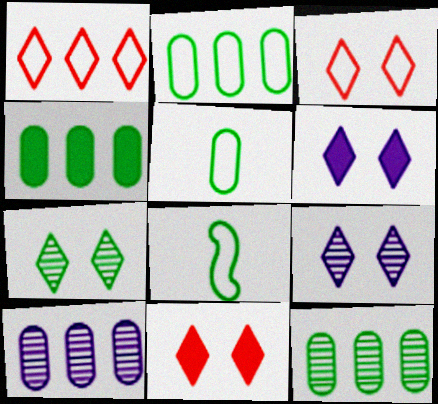[[2, 4, 12], 
[3, 6, 7], 
[4, 7, 8], 
[8, 10, 11]]